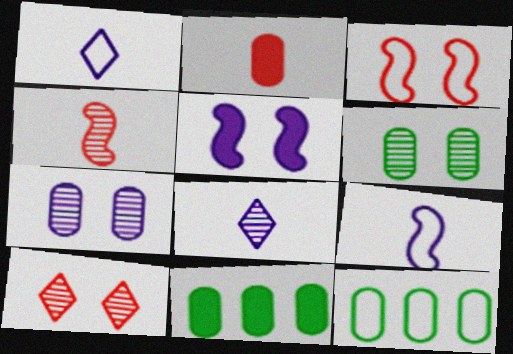[[1, 3, 12], 
[2, 7, 12], 
[3, 8, 11], 
[9, 10, 11]]